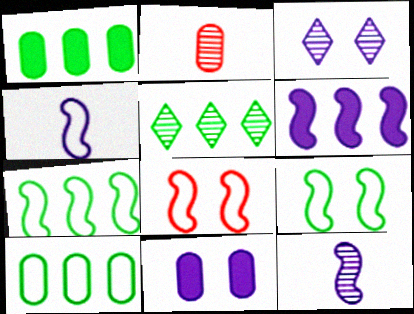[[1, 5, 7], 
[2, 10, 11], 
[4, 7, 8]]